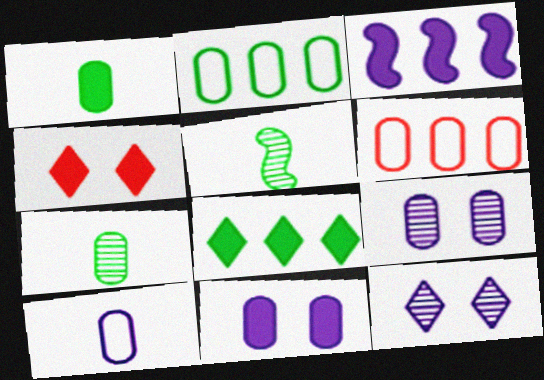[[1, 3, 4], 
[1, 6, 9], 
[3, 10, 12], 
[6, 7, 11]]